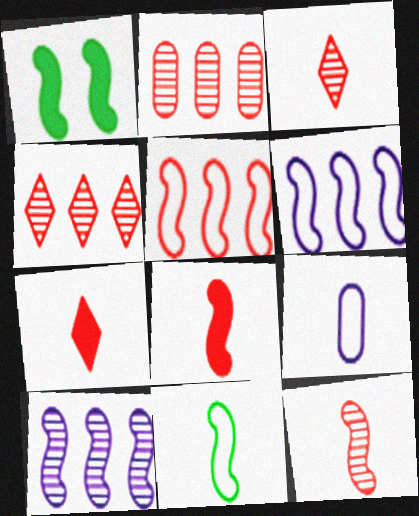[[1, 4, 9], 
[1, 6, 12]]